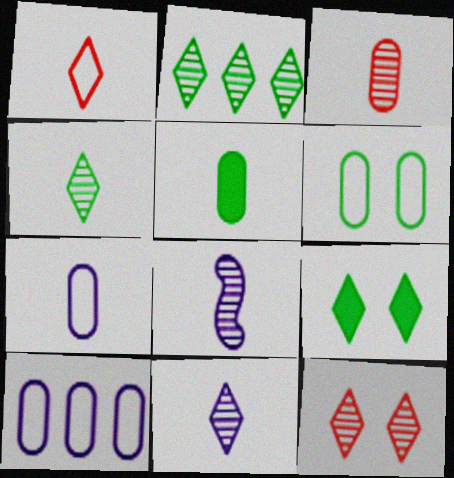[[1, 5, 8], 
[2, 11, 12], 
[3, 4, 8], 
[3, 5, 7]]